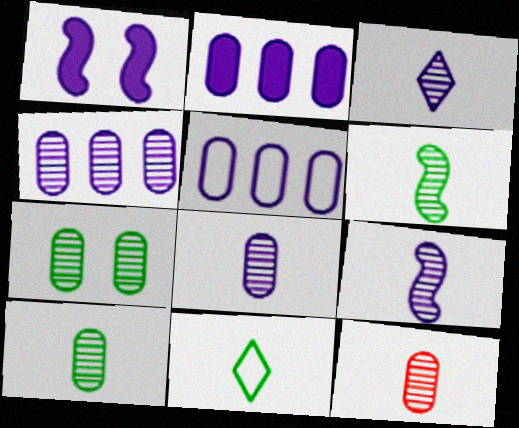[[1, 3, 5], 
[2, 4, 5], 
[3, 6, 12], 
[3, 8, 9], 
[4, 7, 12], 
[8, 10, 12]]